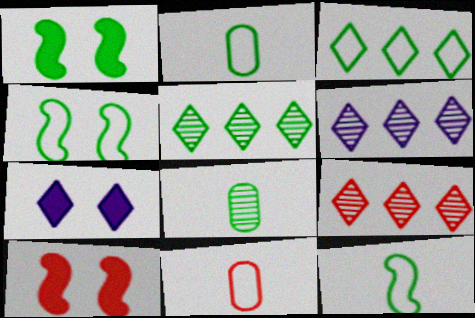[[1, 2, 5], 
[1, 3, 8], 
[1, 6, 11], 
[2, 3, 4], 
[2, 6, 10], 
[5, 6, 9], 
[9, 10, 11]]